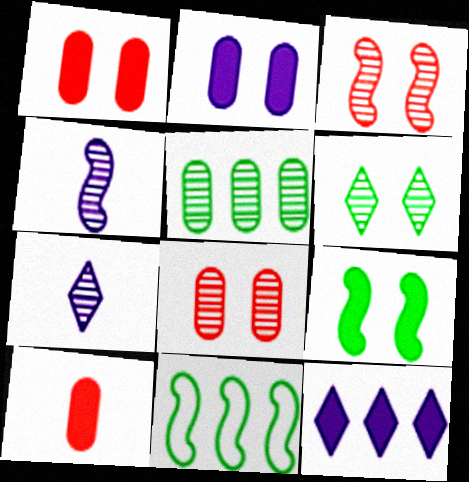[[1, 7, 11], 
[3, 5, 7], 
[9, 10, 12]]